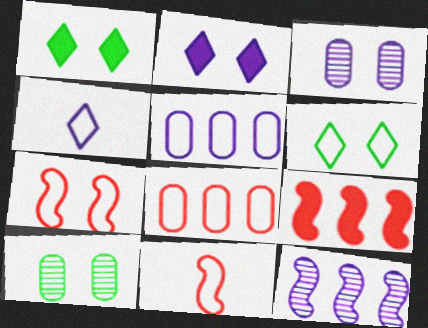[[1, 3, 7], 
[2, 7, 10], 
[4, 9, 10], 
[5, 6, 11]]